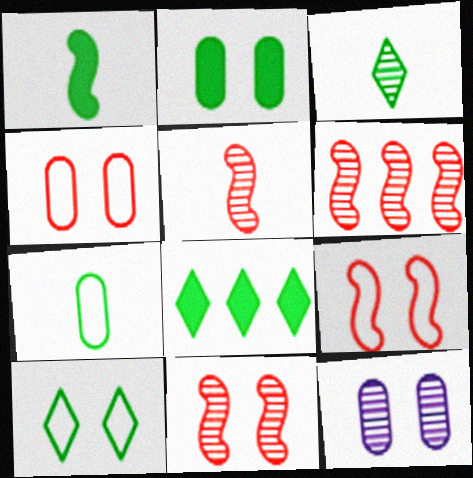[[1, 2, 8], 
[1, 3, 7], 
[2, 4, 12], 
[3, 6, 12], 
[3, 8, 10], 
[5, 6, 11]]